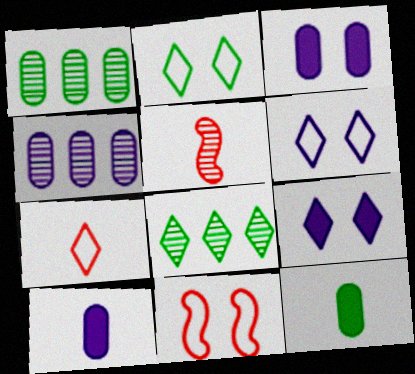[[7, 8, 9], 
[8, 10, 11]]